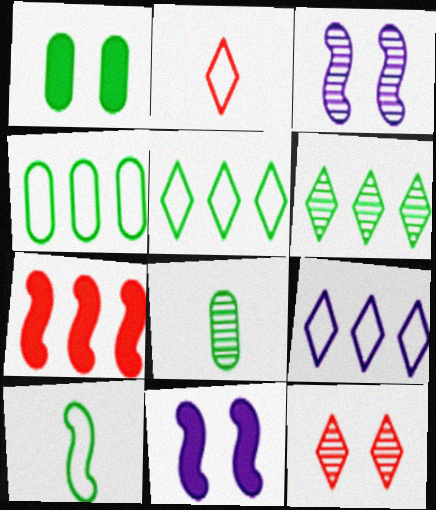[[1, 4, 8], 
[1, 6, 10], 
[3, 7, 10]]